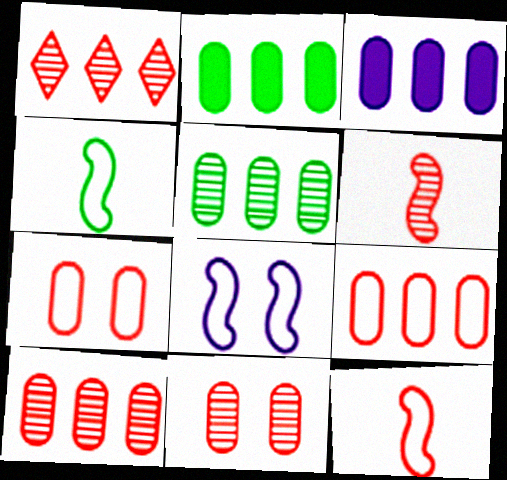[[1, 6, 11], 
[3, 5, 9]]